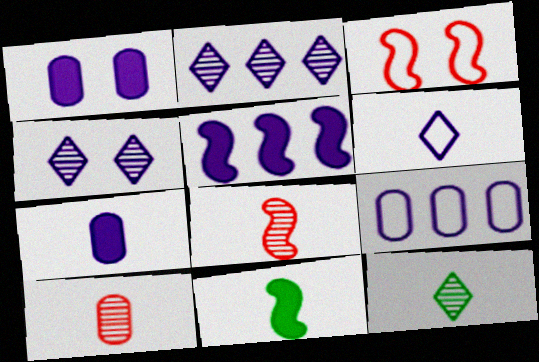[[2, 5, 9], 
[6, 10, 11]]